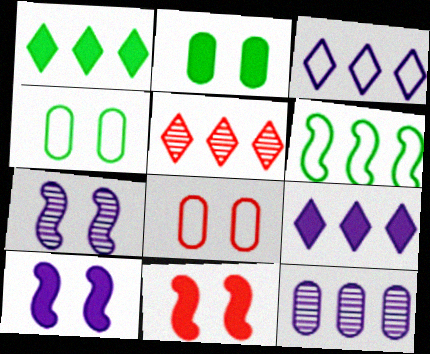[[1, 3, 5]]